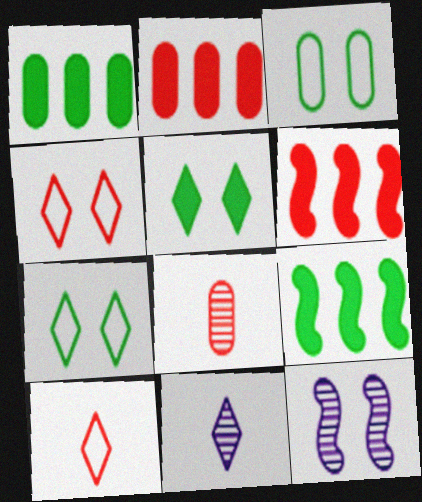[[1, 10, 12], 
[3, 6, 11], 
[4, 6, 8]]